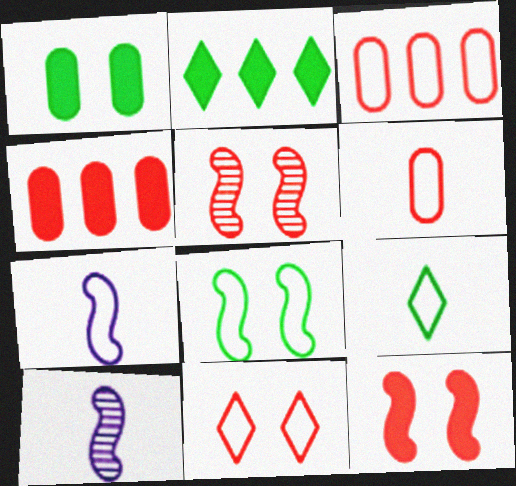[[6, 7, 9]]